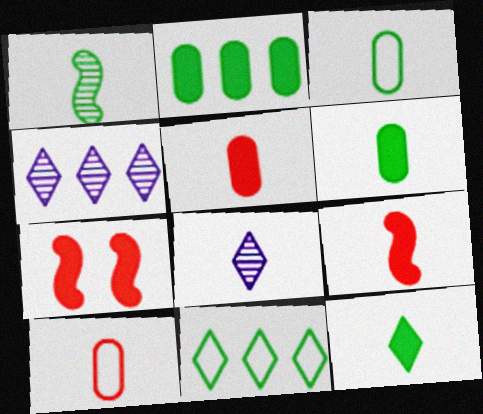[[1, 3, 12], 
[3, 4, 7], 
[3, 8, 9]]